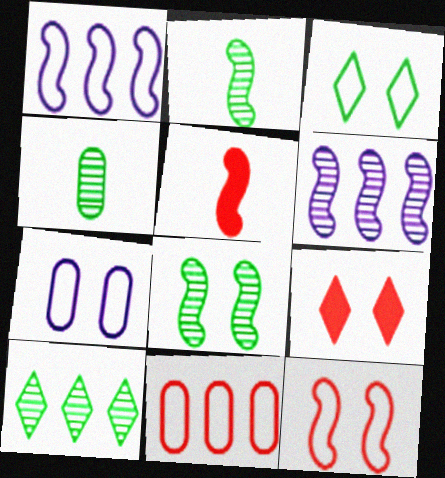[[1, 4, 9], 
[1, 5, 8], 
[3, 7, 12], 
[4, 8, 10], 
[5, 7, 10], 
[7, 8, 9]]